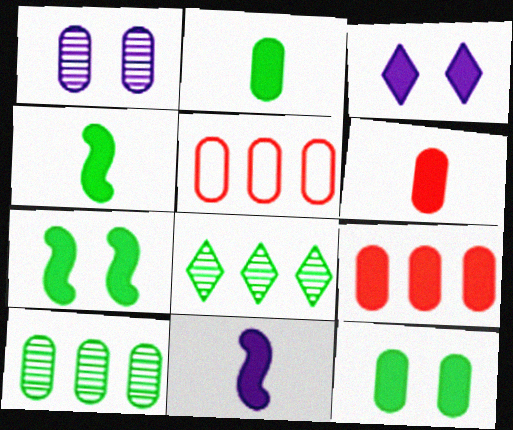[[1, 2, 5], 
[3, 4, 9]]